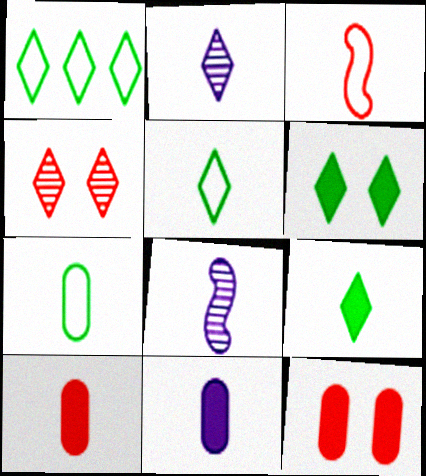[[1, 8, 12], 
[5, 8, 10]]